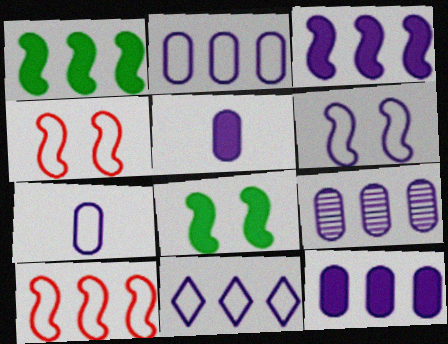[[2, 9, 12], 
[3, 9, 11], 
[6, 7, 11]]